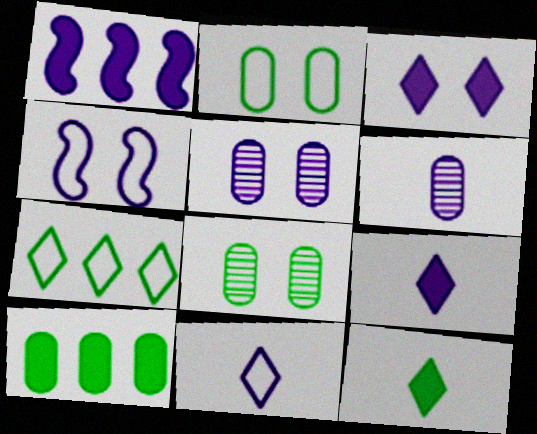[[1, 5, 11], 
[3, 4, 5]]